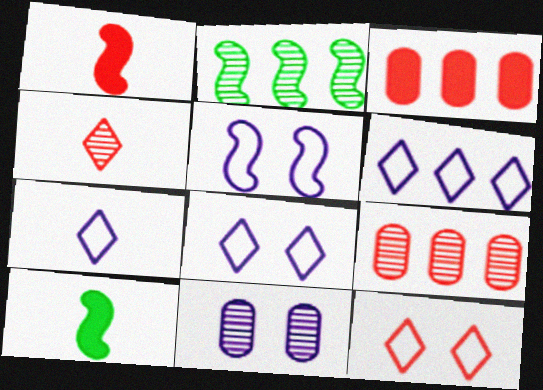[[1, 2, 5], 
[1, 9, 12], 
[2, 3, 6], 
[2, 4, 11], 
[6, 7, 8], 
[8, 9, 10]]